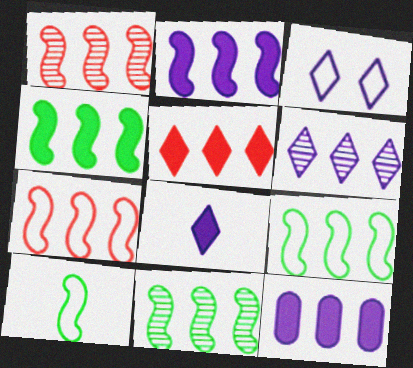[[1, 2, 9], 
[2, 7, 11], 
[3, 6, 8], 
[4, 5, 12], 
[4, 9, 11]]